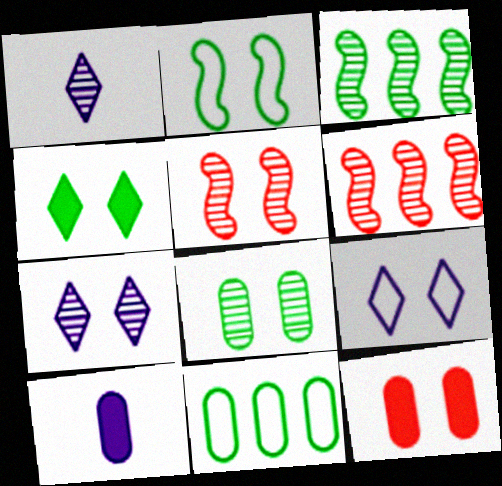[[1, 6, 8], 
[2, 4, 8], 
[2, 7, 12], 
[5, 7, 8]]